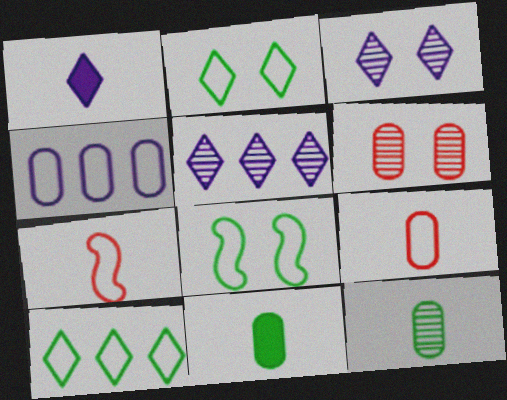[[1, 7, 12], 
[2, 4, 7], 
[4, 6, 11]]